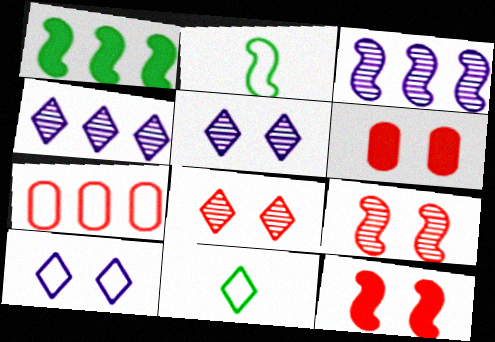[[1, 4, 7], 
[2, 3, 12], 
[2, 4, 6], 
[2, 7, 10], 
[3, 6, 11]]